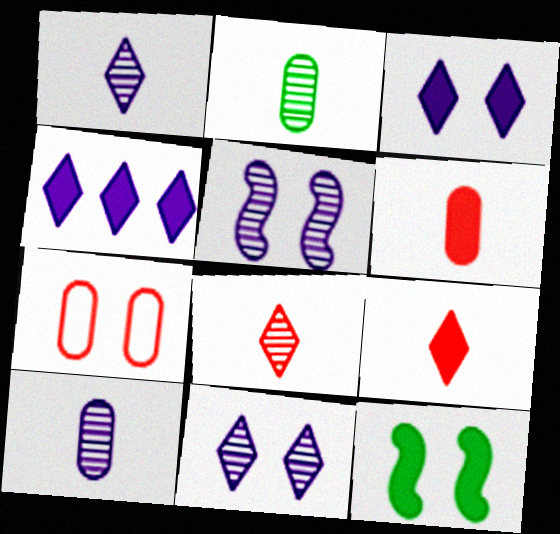[[4, 6, 12], 
[7, 11, 12]]